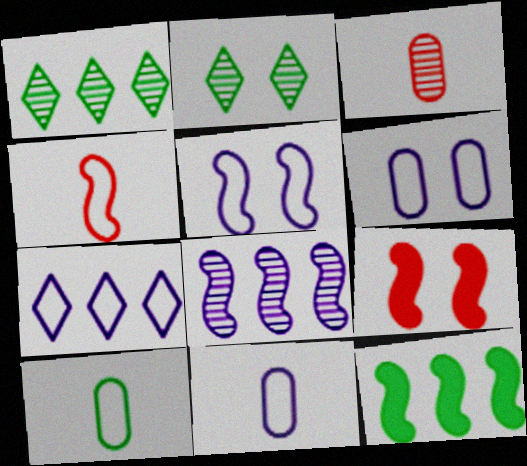[[1, 9, 11], 
[2, 3, 8], 
[2, 6, 9], 
[2, 10, 12], 
[5, 7, 11]]